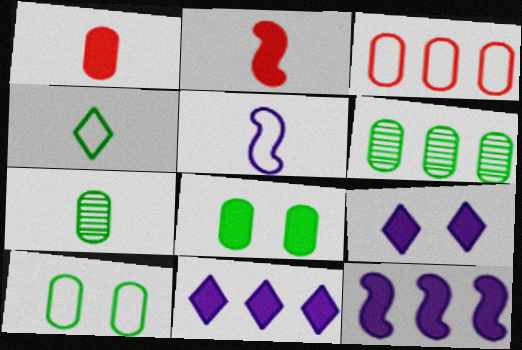[[2, 8, 11]]